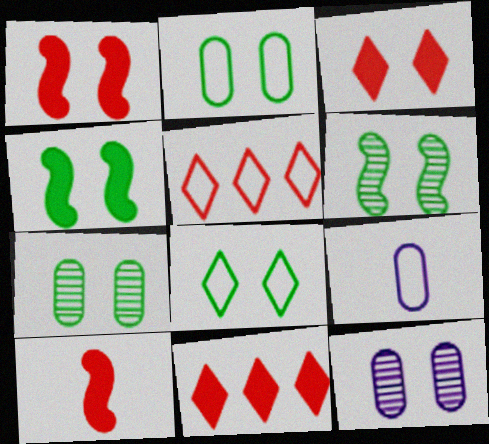[[1, 8, 12], 
[4, 7, 8], 
[6, 9, 11]]